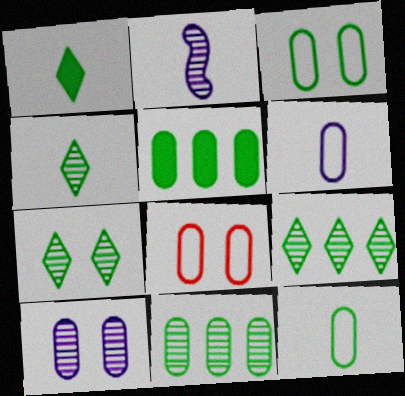[[4, 7, 9]]